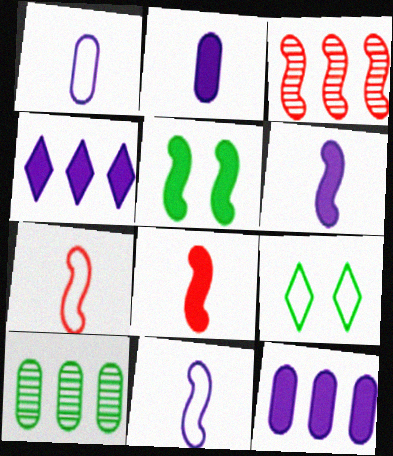[[2, 3, 9], 
[3, 5, 11]]